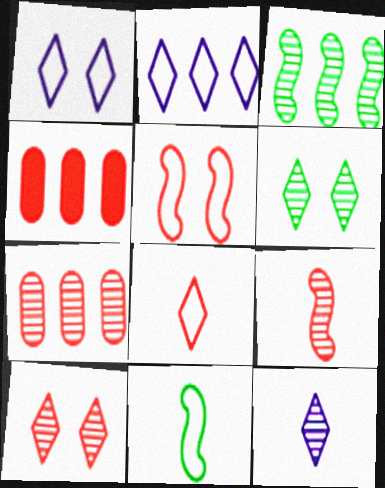[[2, 3, 4], 
[7, 9, 10]]